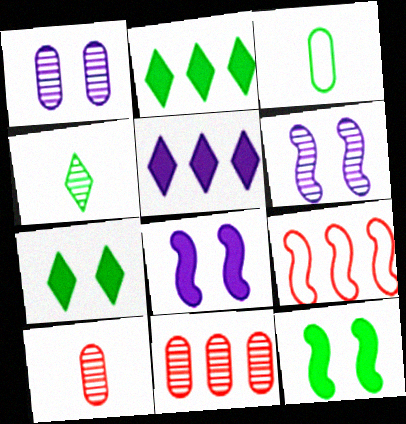[[4, 6, 11]]